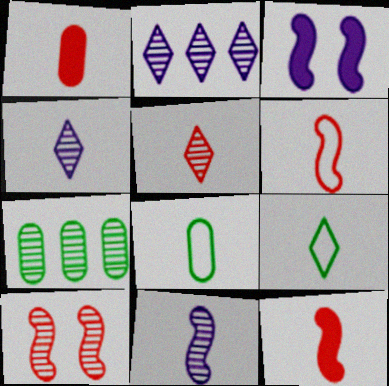[[1, 5, 6], 
[1, 9, 11], 
[4, 7, 10], 
[4, 8, 12]]